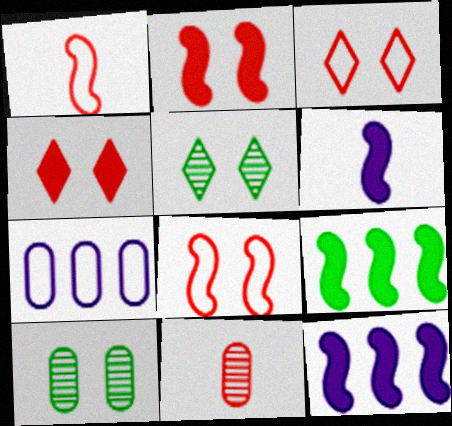[[2, 6, 9]]